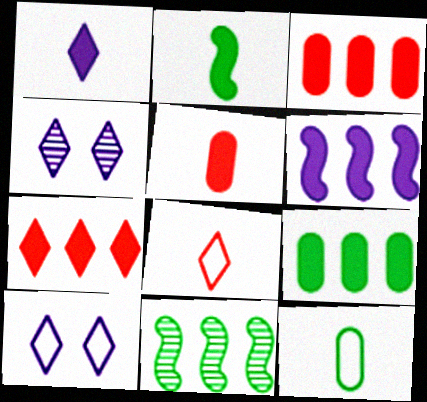[[1, 2, 5], 
[5, 10, 11], 
[6, 7, 9]]